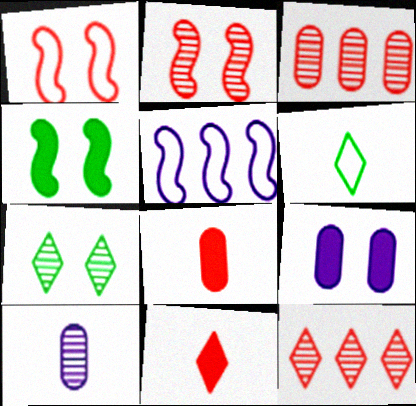[[1, 3, 11], 
[1, 7, 9], 
[1, 8, 12], 
[5, 7, 8]]